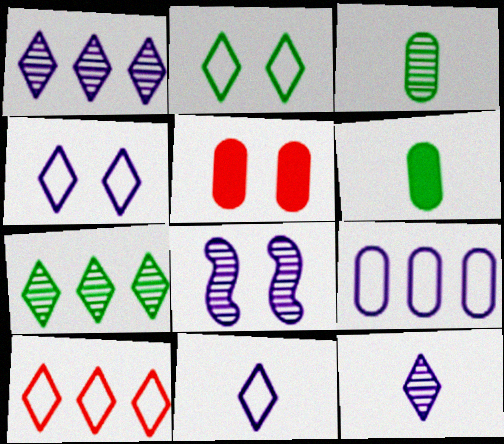[[2, 5, 8], 
[2, 10, 11], 
[3, 5, 9], 
[6, 8, 10]]